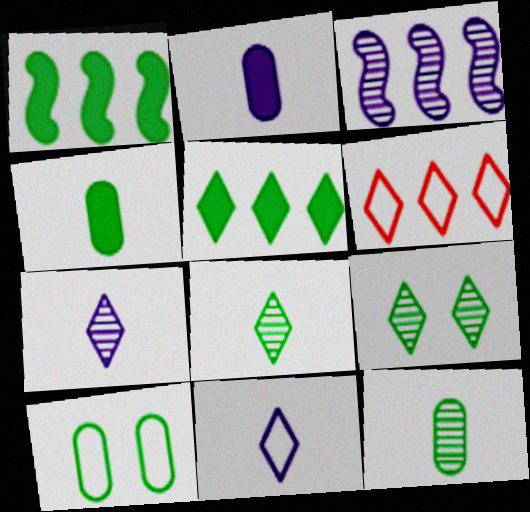[[1, 8, 10]]